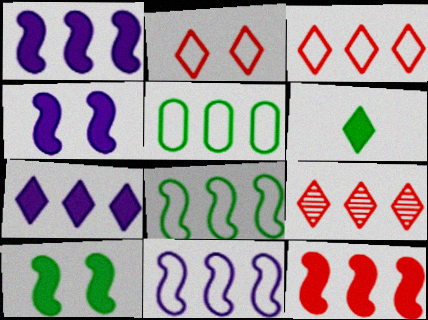[[1, 5, 9], 
[3, 5, 11]]